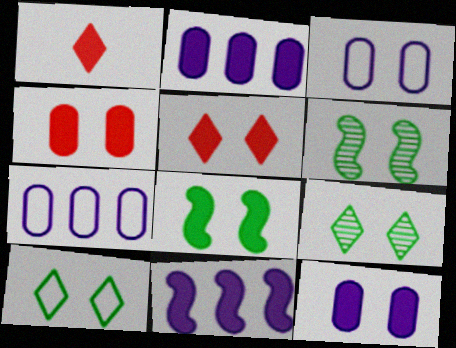[[1, 2, 8], 
[1, 6, 7], 
[3, 5, 6], 
[5, 8, 12]]